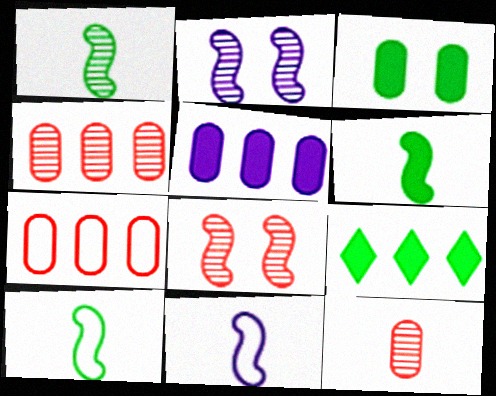[[1, 6, 10], 
[3, 6, 9]]